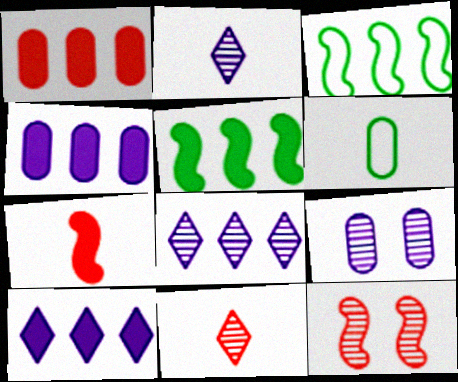[[1, 3, 8], 
[1, 5, 10], 
[1, 6, 9], 
[2, 6, 7], 
[6, 10, 12]]